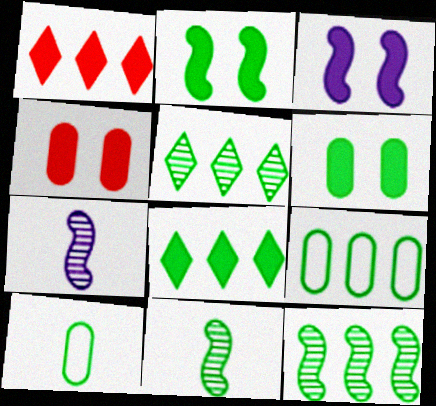[[2, 5, 10], 
[8, 9, 12]]